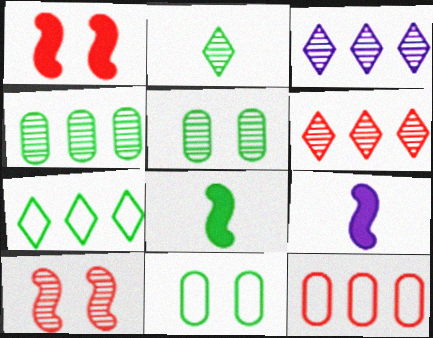[[5, 7, 8], 
[6, 9, 11]]